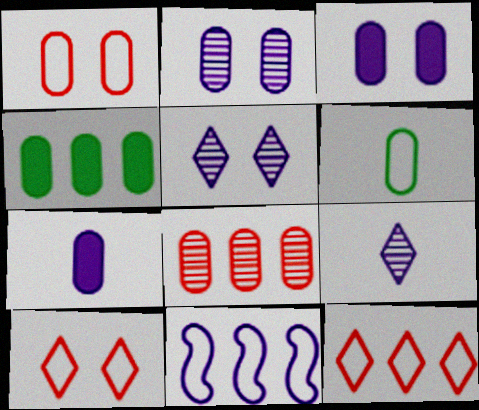[[3, 6, 8], 
[3, 9, 11], 
[5, 7, 11], 
[6, 10, 11]]